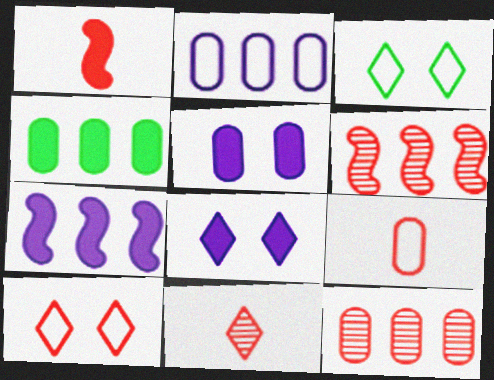[[1, 4, 8], 
[1, 9, 11], 
[1, 10, 12], 
[2, 4, 12]]